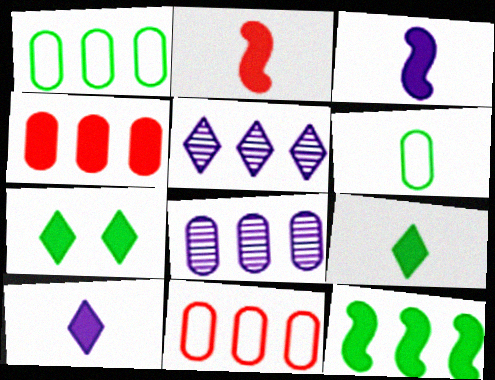[[1, 4, 8], 
[3, 4, 7], 
[5, 11, 12]]